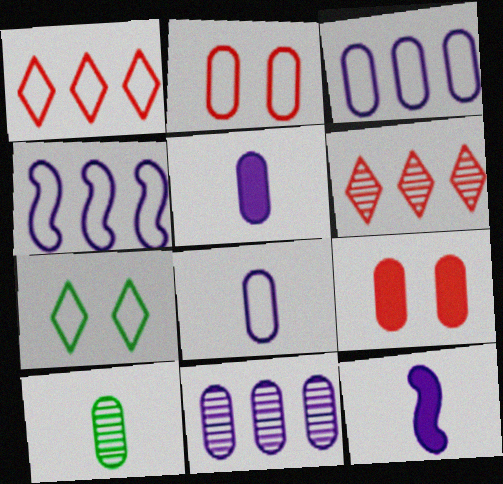[[3, 9, 10]]